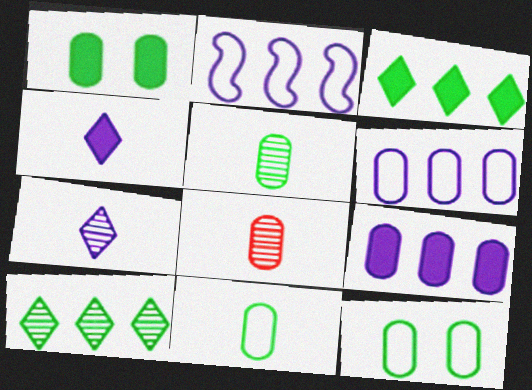[[1, 6, 8], 
[8, 9, 12]]